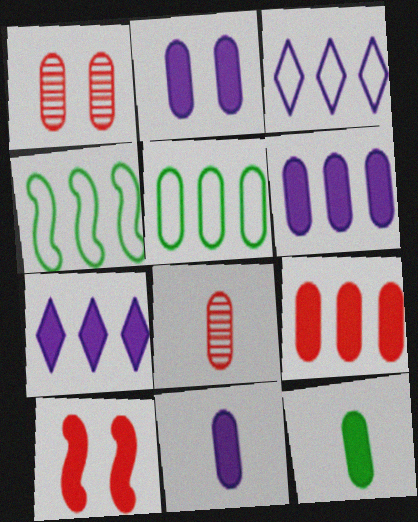[[1, 5, 11], 
[2, 5, 8], 
[2, 6, 11], 
[2, 9, 12], 
[7, 10, 12]]